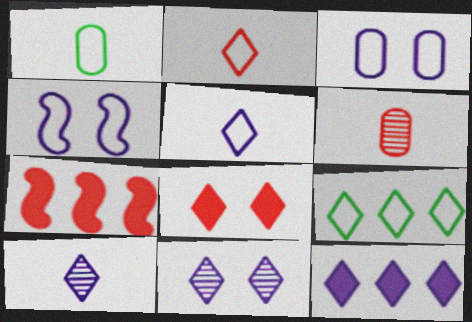[[1, 7, 11], 
[5, 11, 12], 
[8, 9, 10]]